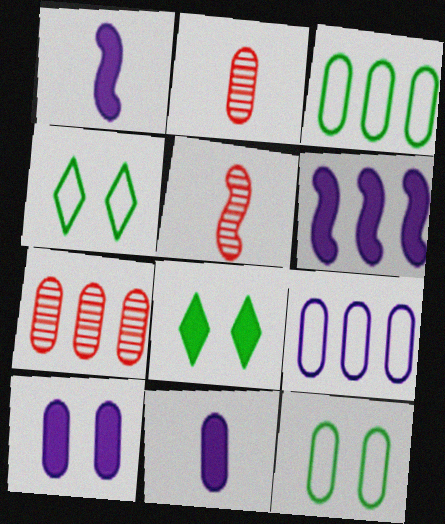[[1, 4, 7], 
[2, 3, 10], 
[2, 4, 6], 
[5, 8, 9], 
[7, 11, 12]]